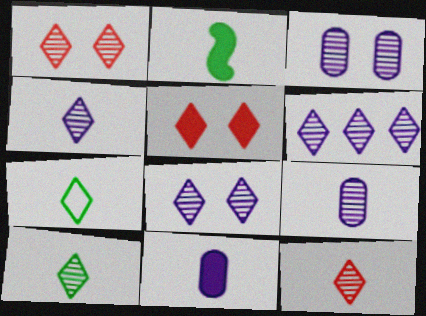[[1, 6, 10], 
[4, 6, 8], 
[4, 10, 12], 
[5, 6, 7]]